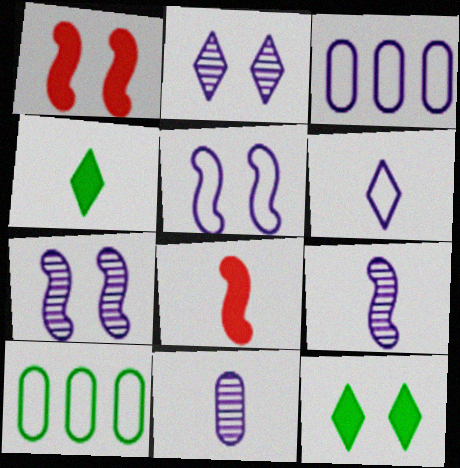[[2, 8, 10], 
[3, 5, 6]]